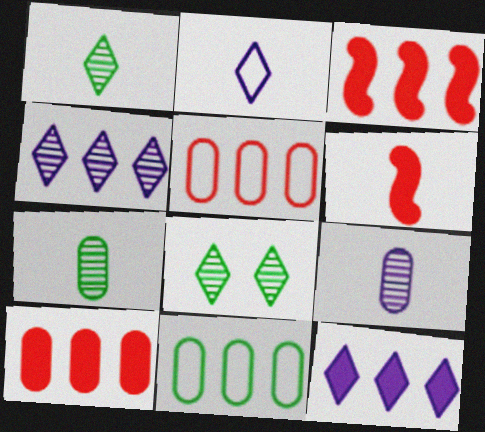[[2, 6, 7], 
[3, 4, 11]]